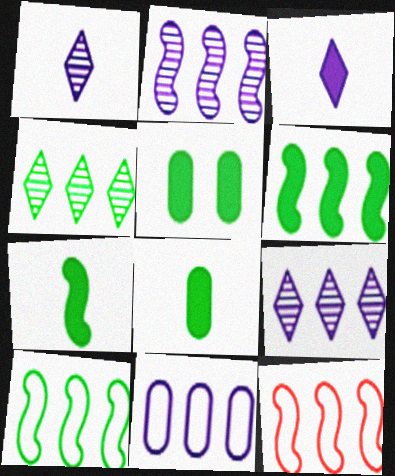[[1, 5, 12], 
[2, 6, 12]]